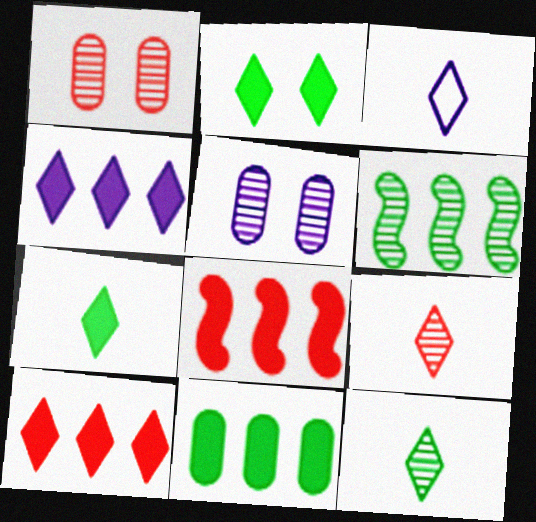[[3, 7, 9], 
[4, 8, 11], 
[5, 6, 9]]